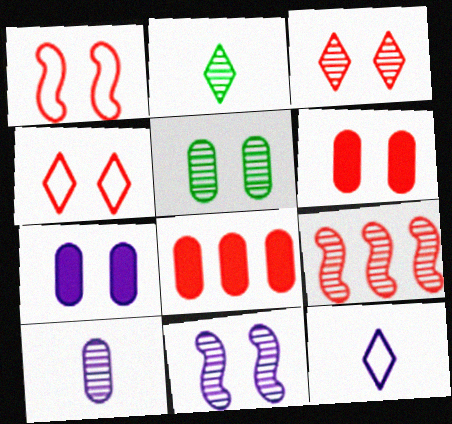[[1, 3, 6], 
[3, 5, 11]]